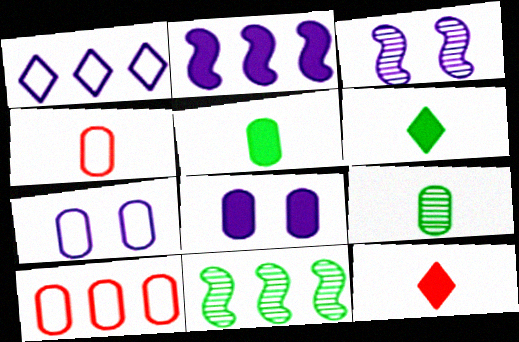[[3, 6, 10], 
[7, 11, 12], 
[8, 9, 10]]